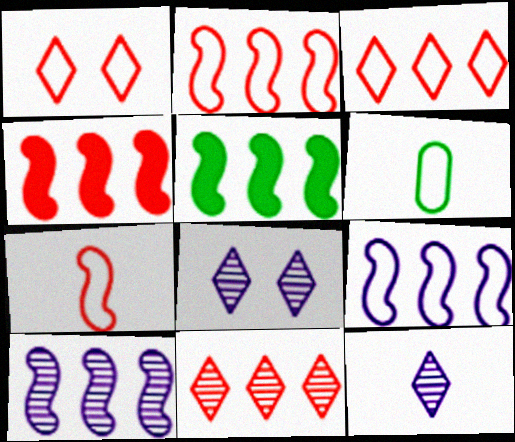[[1, 6, 9], 
[2, 5, 10], 
[4, 6, 8]]